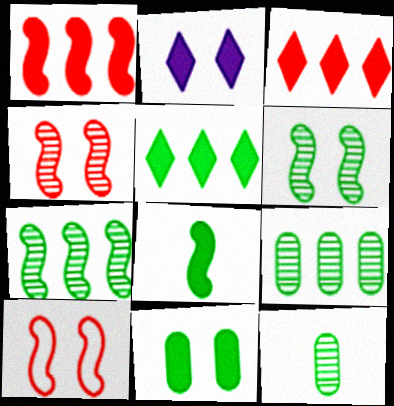[[5, 8, 11]]